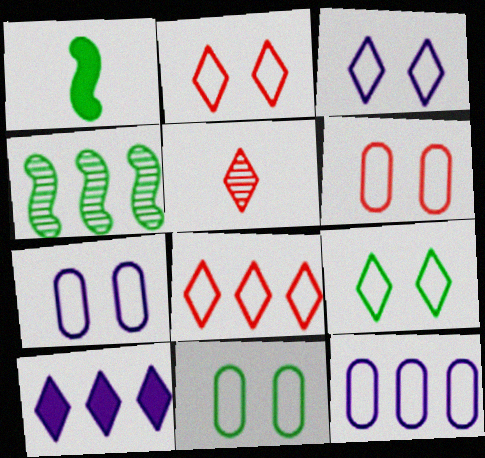[[2, 3, 9], 
[5, 9, 10], 
[6, 7, 11]]